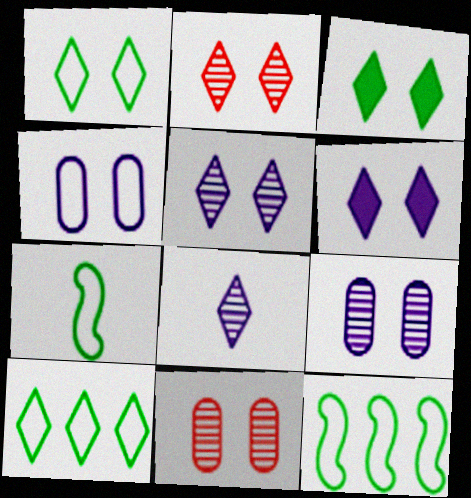[[1, 2, 6]]